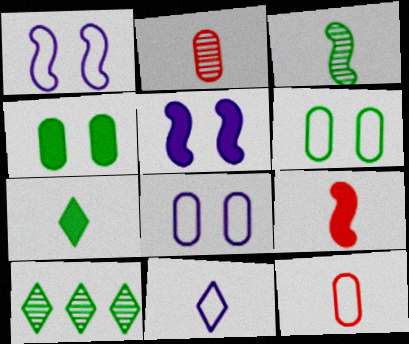[[5, 10, 12], 
[8, 9, 10]]